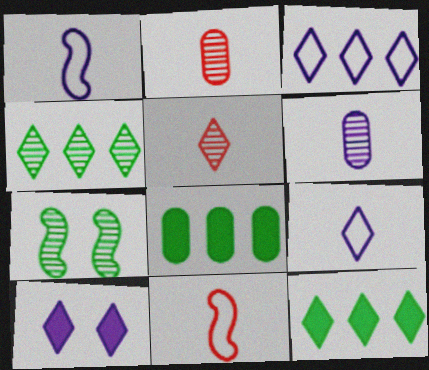[]